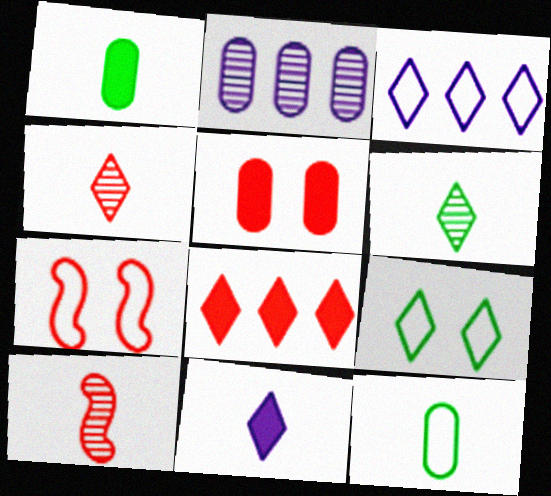[[2, 5, 12], 
[3, 7, 12], 
[10, 11, 12]]